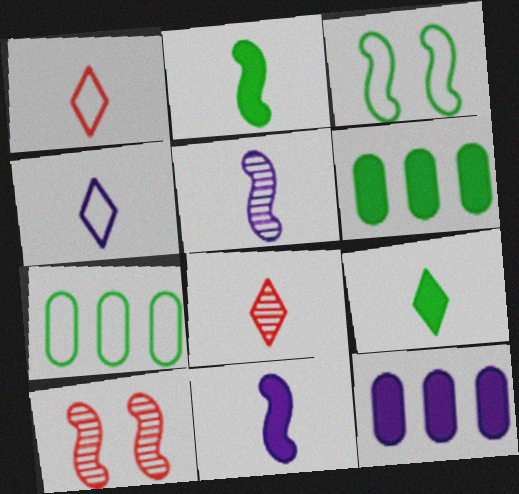[[3, 8, 12], 
[4, 6, 10], 
[4, 8, 9]]